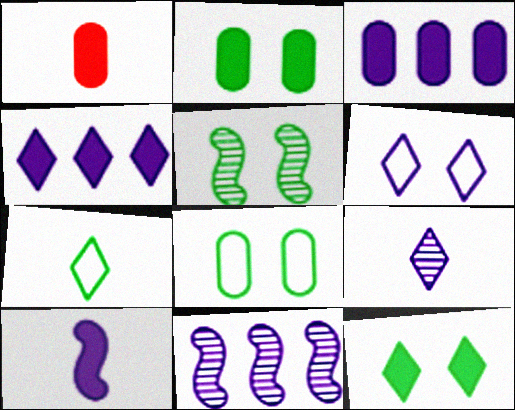[[1, 2, 3], 
[4, 6, 9], 
[5, 8, 12]]